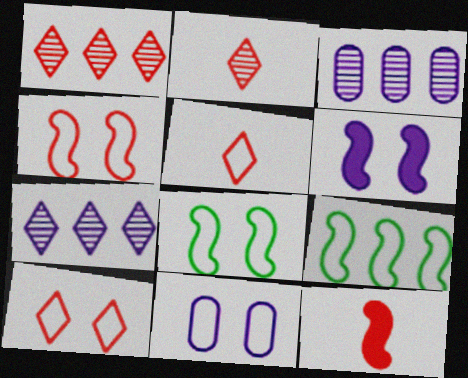[[5, 9, 11], 
[8, 10, 11]]